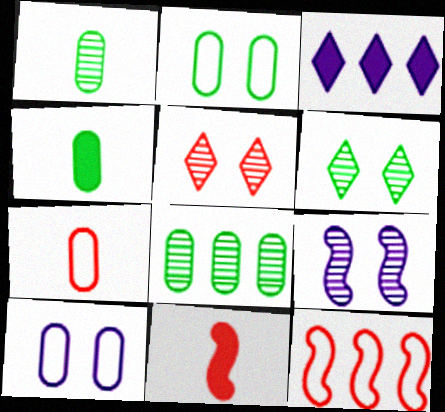[[2, 4, 8], 
[3, 8, 12]]